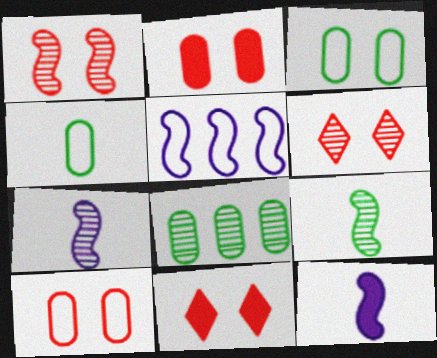[[1, 10, 11], 
[6, 7, 8]]